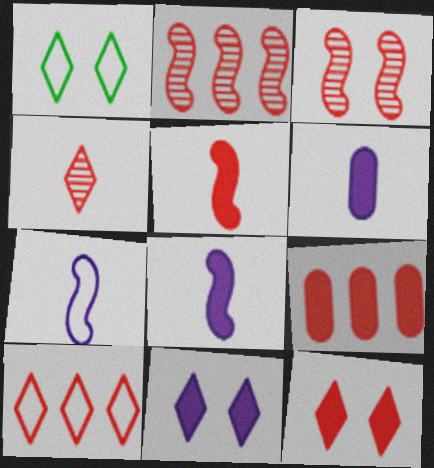[[1, 2, 6], 
[2, 9, 10], 
[4, 10, 12], 
[5, 9, 12]]